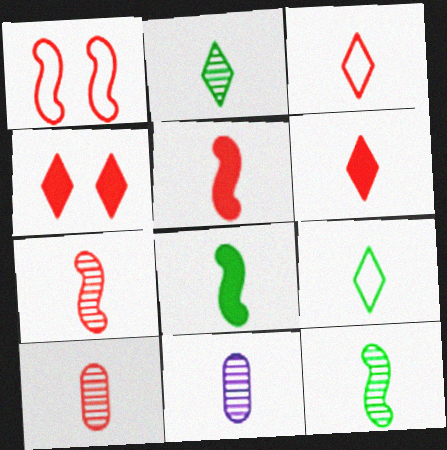[[2, 7, 11], 
[3, 5, 10], 
[3, 8, 11], 
[5, 9, 11]]